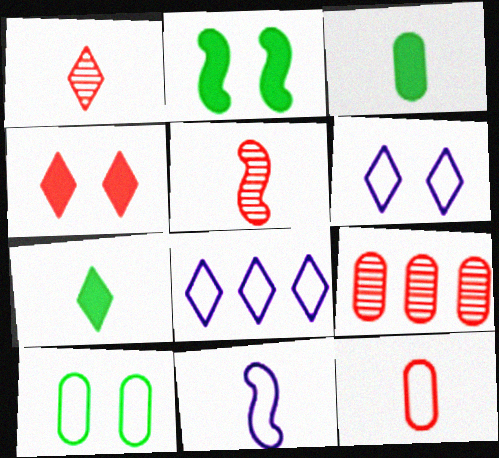[[1, 3, 11]]